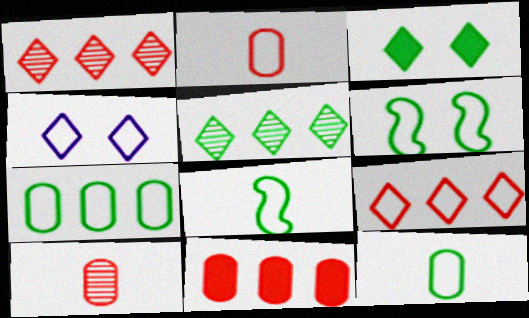[]